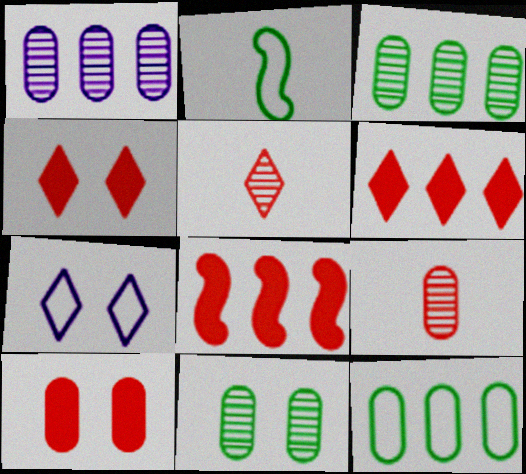[[1, 2, 4], 
[1, 9, 11]]